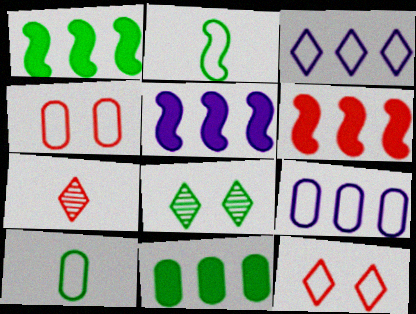[[1, 5, 6], 
[1, 8, 10], 
[2, 3, 4], 
[2, 8, 11], 
[2, 9, 12], 
[4, 6, 7], 
[4, 9, 10]]